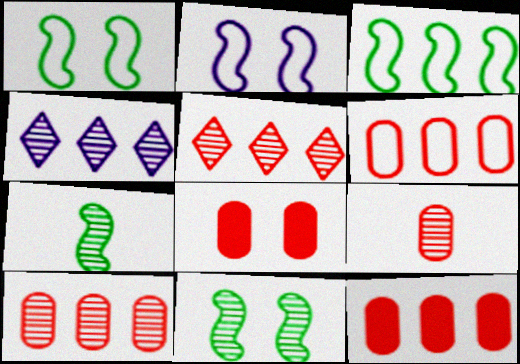[[3, 4, 12], 
[4, 9, 11], 
[6, 8, 9], 
[6, 10, 12]]